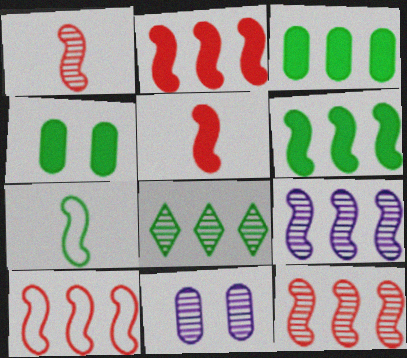[[1, 8, 11], 
[2, 10, 12], 
[4, 7, 8], 
[6, 9, 10]]